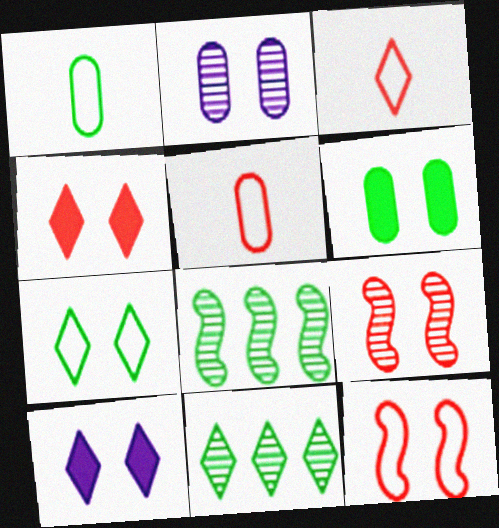[[3, 10, 11], 
[5, 8, 10]]